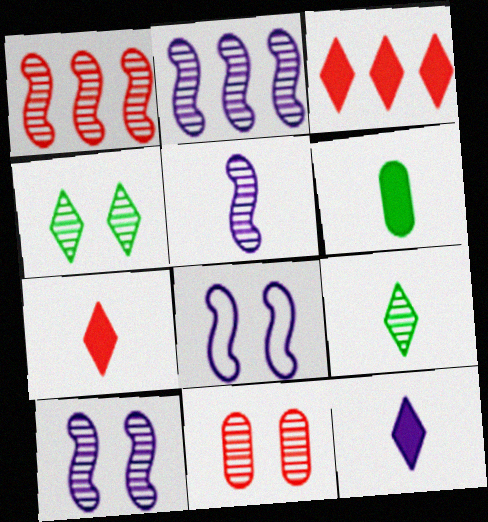[[2, 5, 10], 
[2, 9, 11], 
[4, 10, 11]]